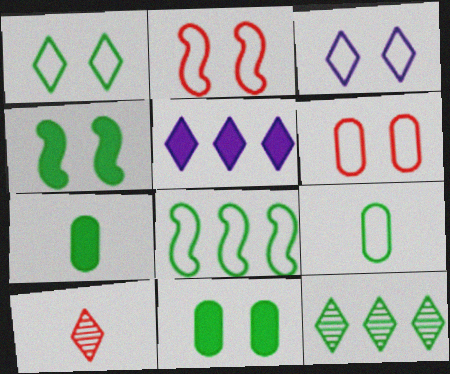[[1, 5, 10], 
[1, 8, 9], 
[4, 9, 12]]